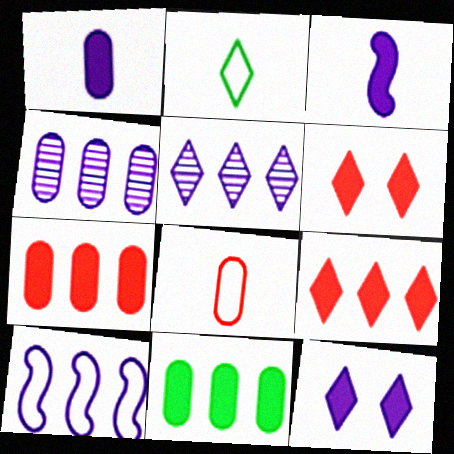[[2, 5, 6], 
[3, 6, 11]]